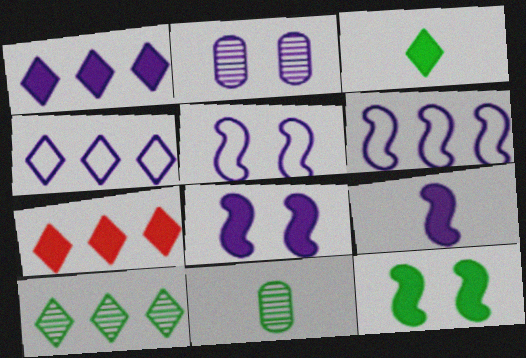[[2, 4, 9], 
[4, 7, 10], 
[5, 7, 11]]